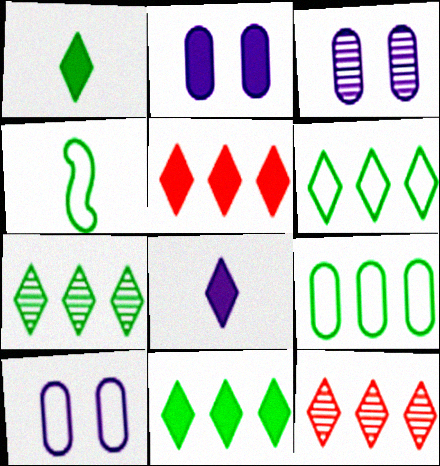[[2, 3, 10], 
[2, 4, 12], 
[3, 4, 5], 
[6, 7, 11]]